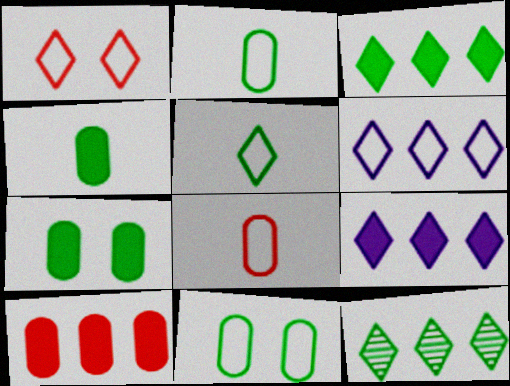[[1, 5, 6]]